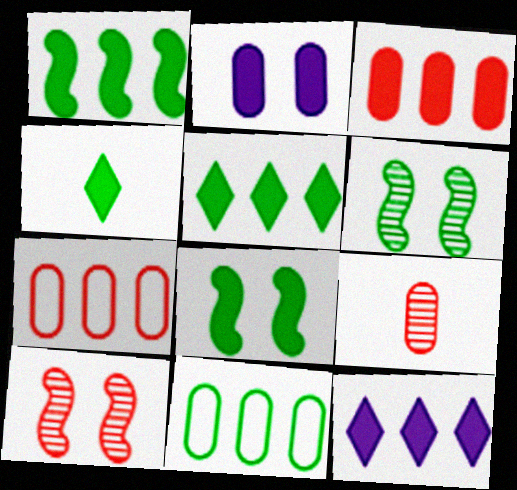[[1, 3, 12], 
[2, 9, 11], 
[4, 6, 11]]